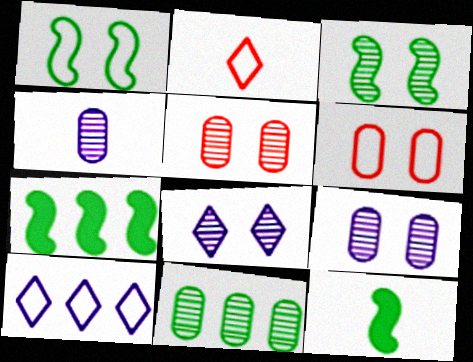[[2, 4, 12], 
[2, 7, 9], 
[3, 5, 8], 
[4, 5, 11], 
[5, 10, 12]]